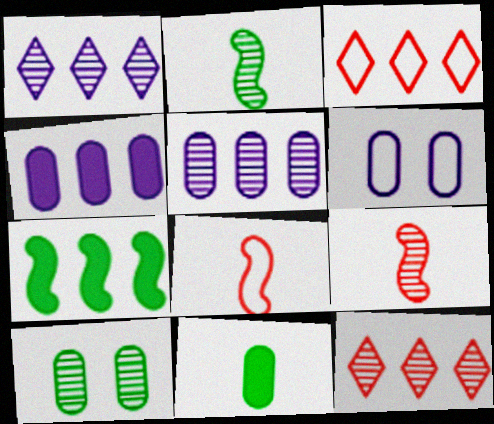[[1, 9, 10], 
[3, 5, 7]]